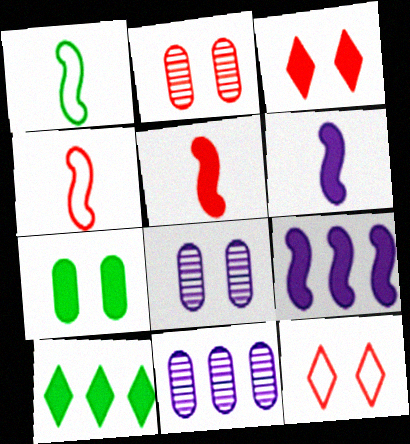[[1, 3, 11], 
[4, 8, 10]]